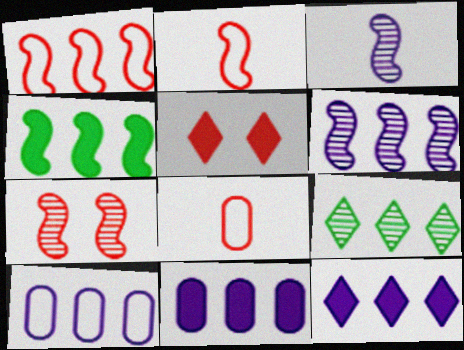[[1, 4, 6], 
[1, 9, 11], 
[6, 10, 12]]